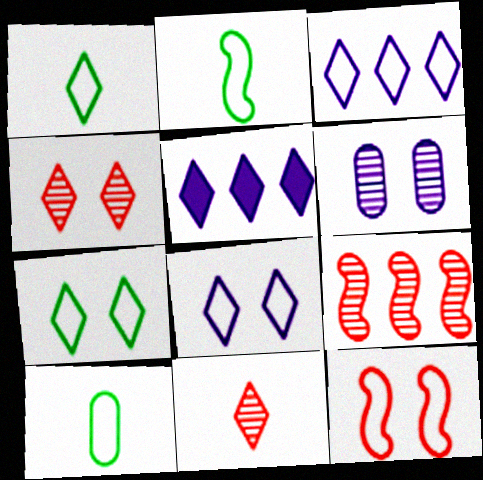[[1, 2, 10], 
[1, 4, 5], 
[3, 10, 12], 
[5, 7, 11]]